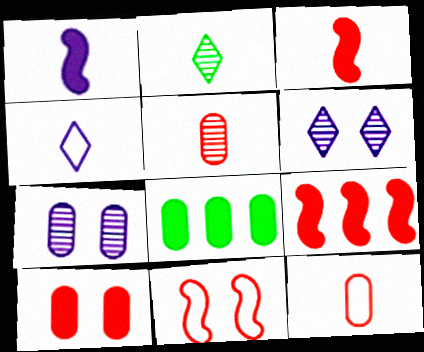[[1, 2, 12], 
[7, 8, 12]]